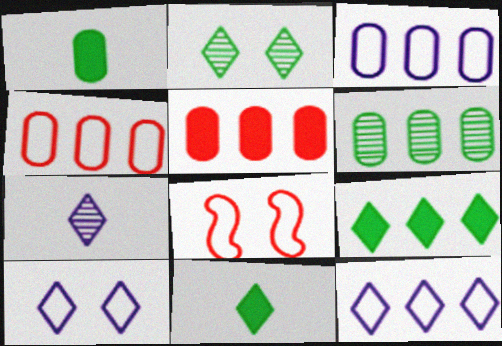[[3, 5, 6]]